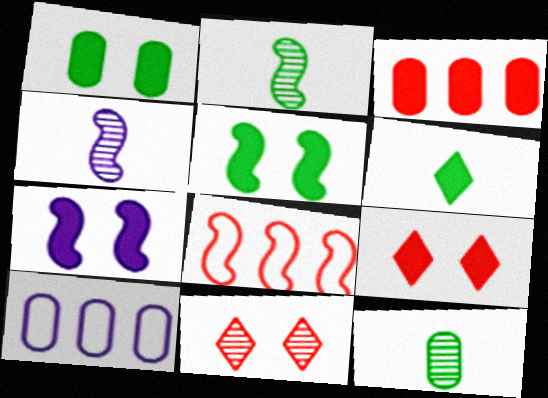[[1, 7, 9], 
[2, 7, 8], 
[2, 9, 10], 
[3, 6, 7], 
[4, 5, 8]]